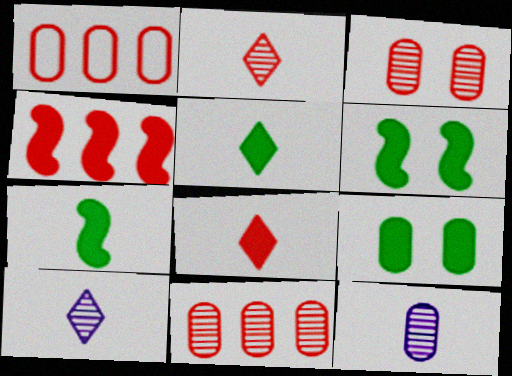[[1, 6, 10], 
[1, 9, 12]]